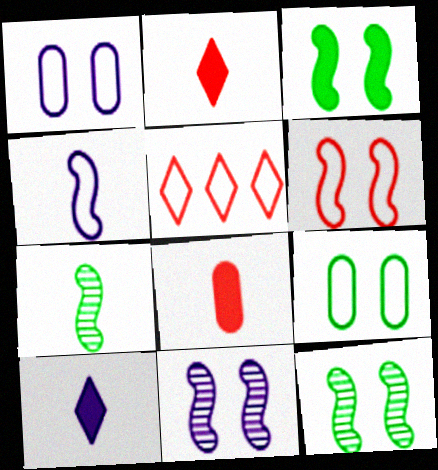[[3, 6, 11], 
[4, 5, 9]]